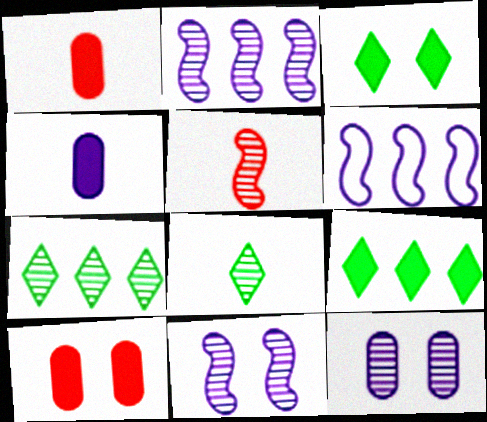[[5, 7, 12], 
[6, 8, 10]]